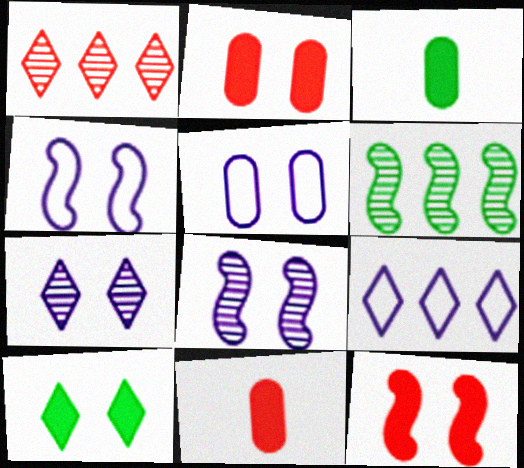[[1, 3, 4]]